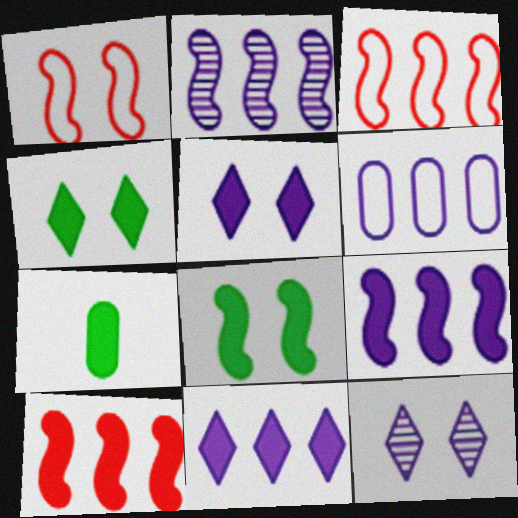[[2, 6, 11], 
[3, 7, 12], 
[5, 7, 10]]